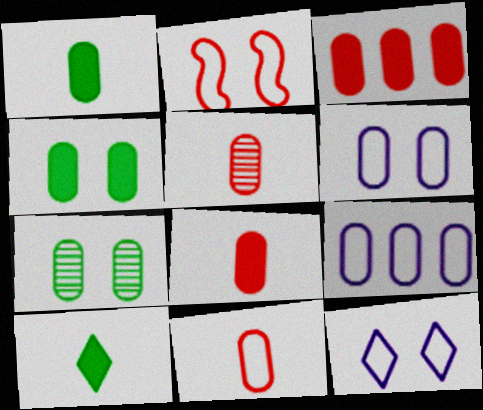[[4, 5, 9], 
[5, 8, 11], 
[7, 8, 9]]